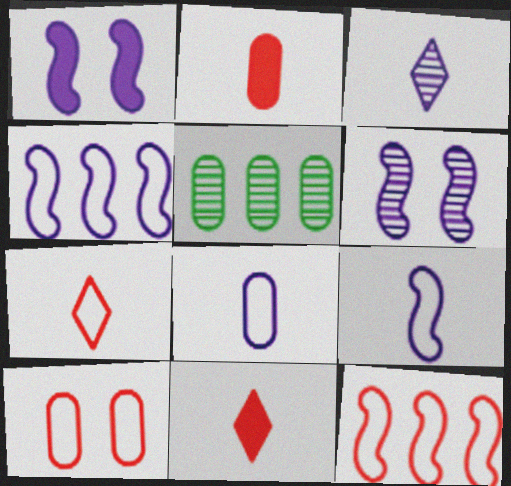[[1, 5, 7], 
[7, 10, 12]]